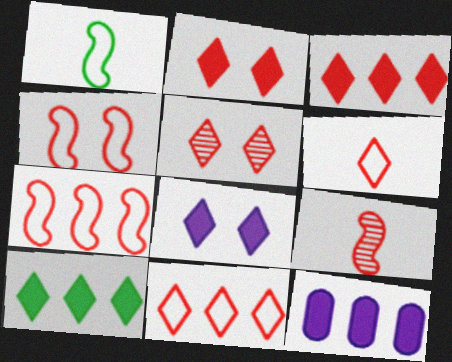[[1, 5, 12], 
[3, 5, 6]]